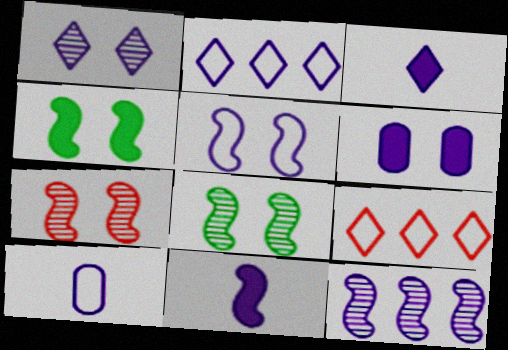[[1, 2, 3], 
[1, 5, 6], 
[2, 5, 10], 
[4, 5, 7], 
[5, 11, 12]]